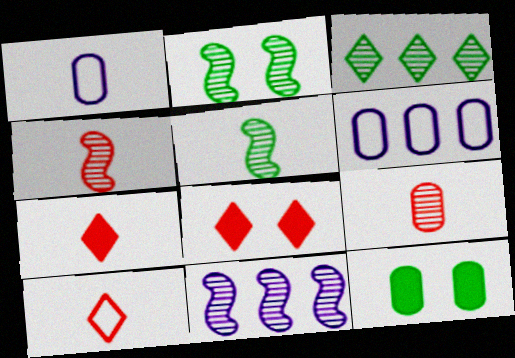[[1, 5, 7], 
[2, 4, 11], 
[2, 6, 7], 
[5, 6, 8], 
[6, 9, 12], 
[10, 11, 12]]